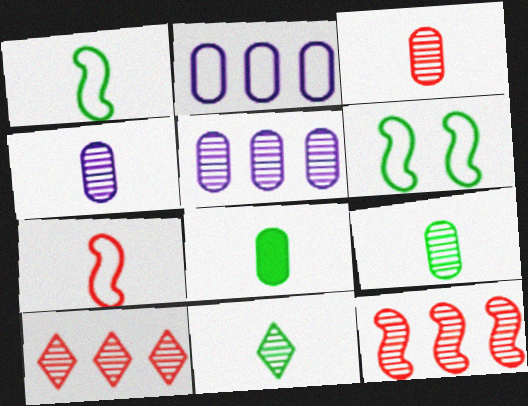[[1, 8, 11], 
[3, 4, 9]]